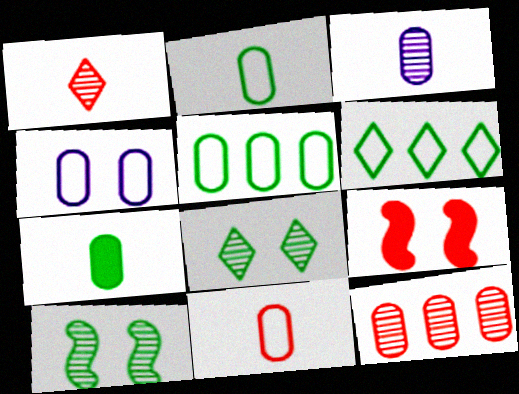[[3, 6, 9], 
[3, 7, 11], 
[4, 5, 11], 
[4, 7, 12], 
[4, 8, 9], 
[6, 7, 10]]